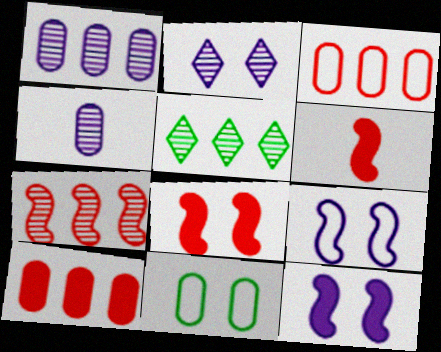[[1, 5, 7], 
[2, 8, 11], 
[4, 10, 11]]